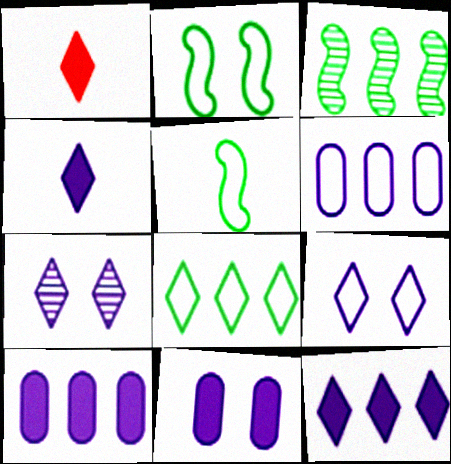[[1, 7, 8]]